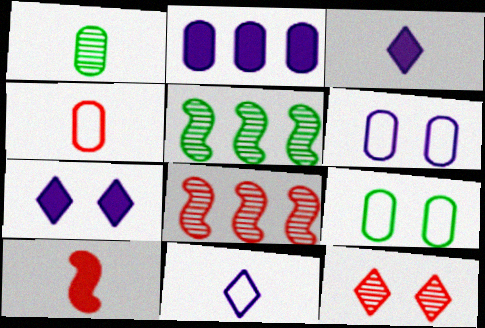[[1, 10, 11], 
[3, 8, 9], 
[4, 5, 7]]